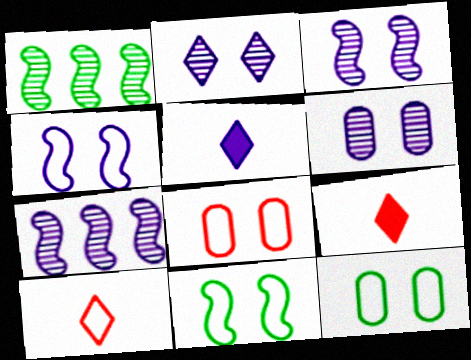[[1, 5, 8], 
[2, 3, 6], 
[7, 9, 12]]